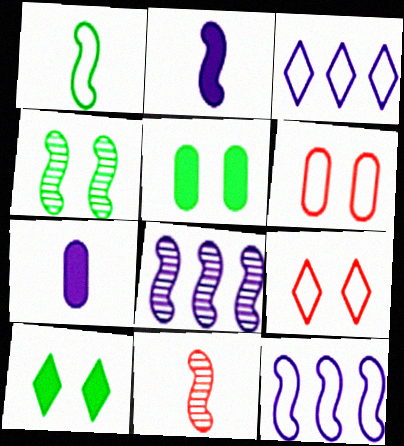[[1, 2, 11], 
[1, 3, 6], 
[3, 5, 11], 
[4, 8, 11]]